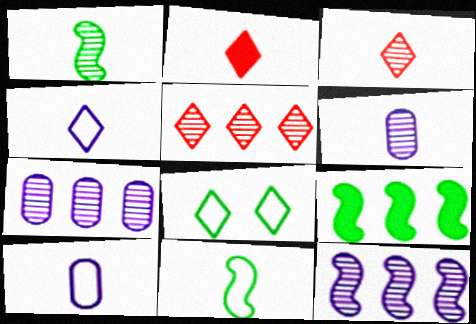[[1, 2, 10], 
[1, 3, 6], 
[2, 6, 11]]